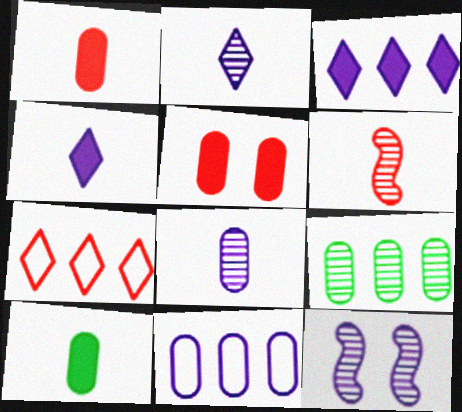[[4, 11, 12], 
[5, 6, 7], 
[7, 10, 12]]